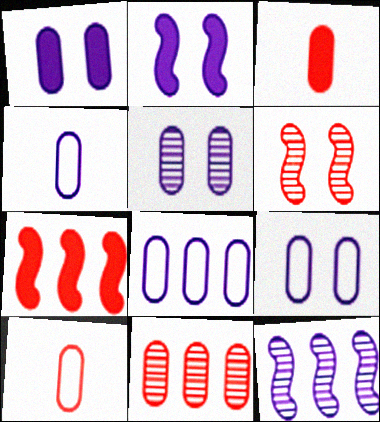[[1, 5, 9], 
[4, 8, 9]]